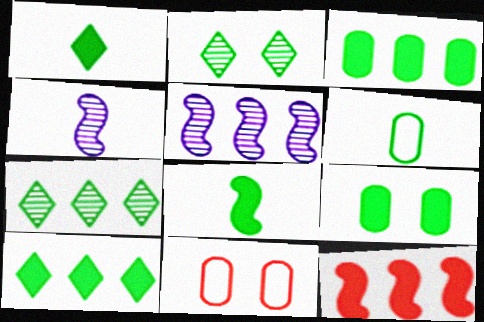[[1, 5, 11], 
[4, 10, 11], 
[8, 9, 10]]